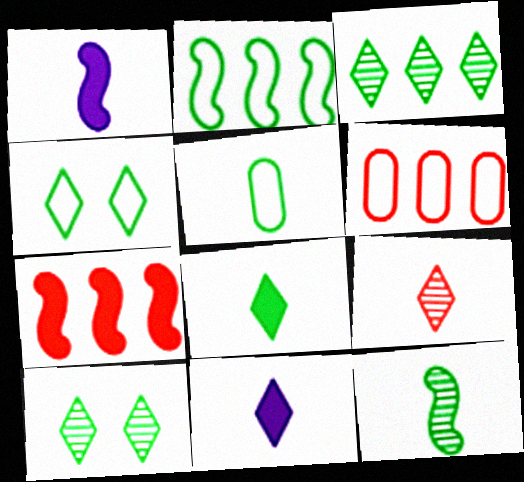[[1, 5, 9], 
[1, 6, 10], 
[2, 4, 5], 
[3, 4, 8], 
[5, 8, 12]]